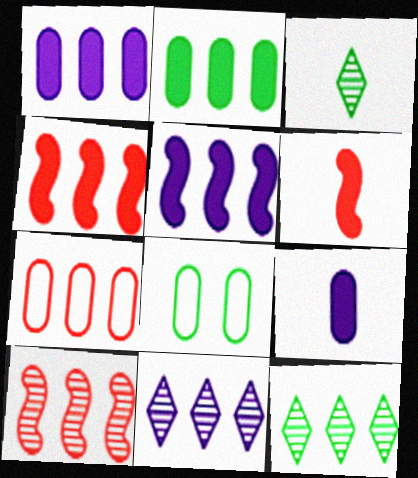[[5, 7, 12], 
[6, 8, 11]]